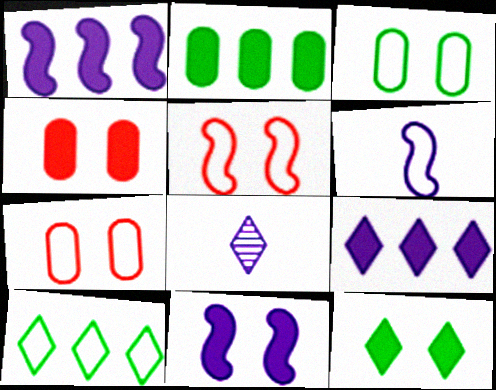[[2, 5, 8], 
[4, 11, 12], 
[6, 7, 10]]